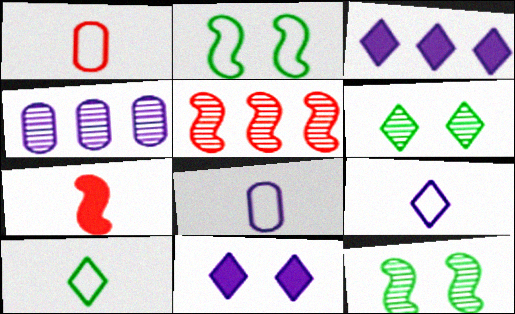[[1, 3, 12]]